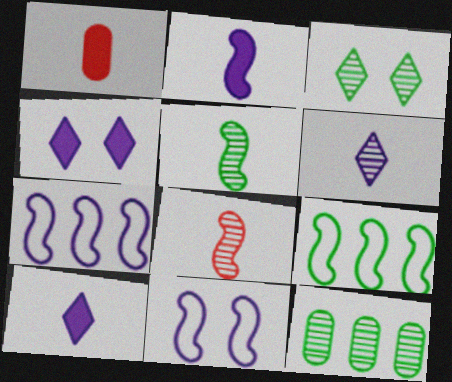[[1, 3, 7], 
[3, 5, 12]]